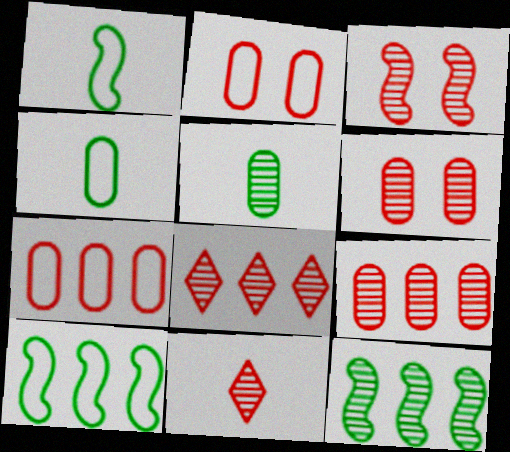[[3, 9, 11]]